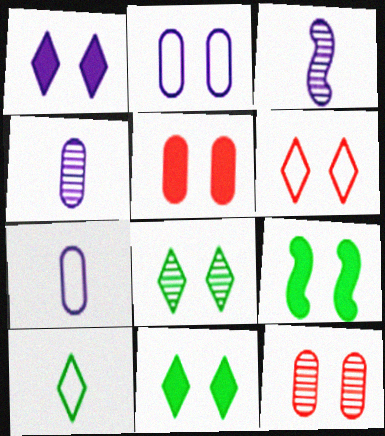[[1, 5, 9], 
[1, 6, 8]]